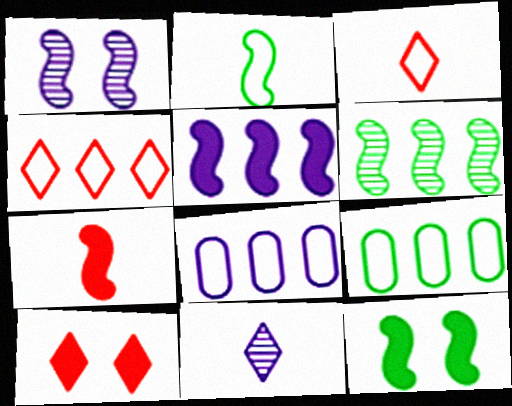[[2, 6, 12], 
[5, 7, 12]]